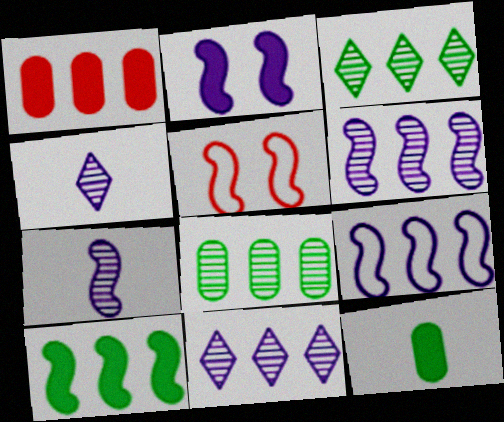[[1, 3, 9], 
[2, 7, 9], 
[5, 7, 10], 
[5, 11, 12]]